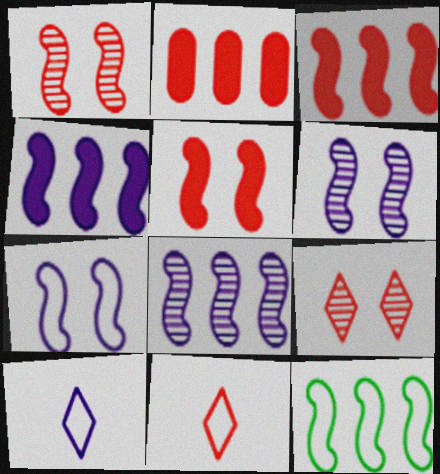[[1, 2, 11], 
[3, 8, 12]]